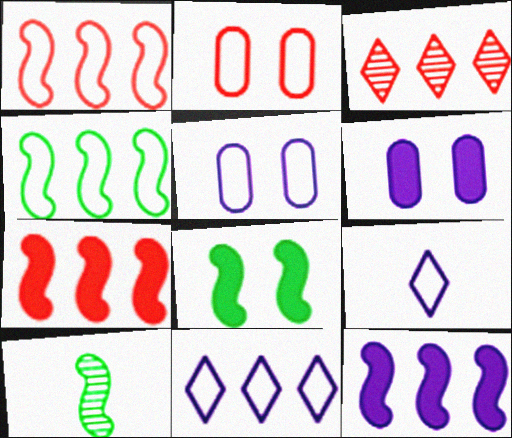[[2, 4, 9], 
[4, 8, 10]]